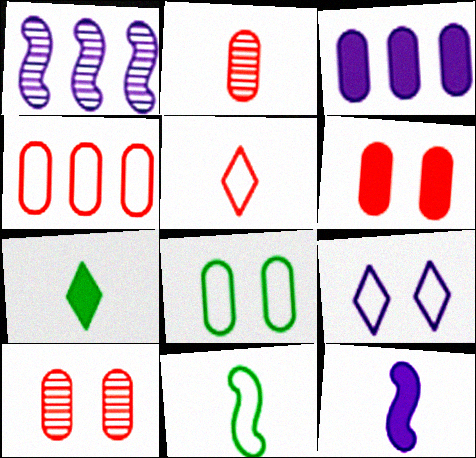[[2, 3, 8], 
[2, 4, 6], 
[4, 9, 11]]